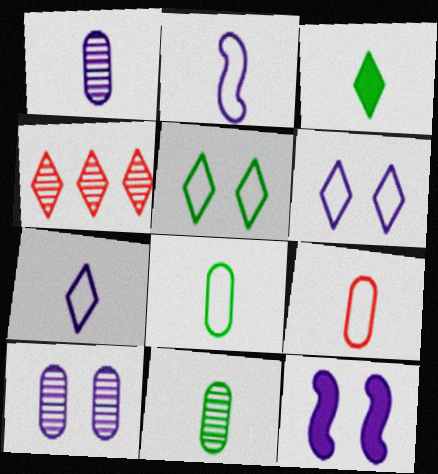[[3, 4, 6], 
[4, 8, 12], 
[6, 10, 12]]